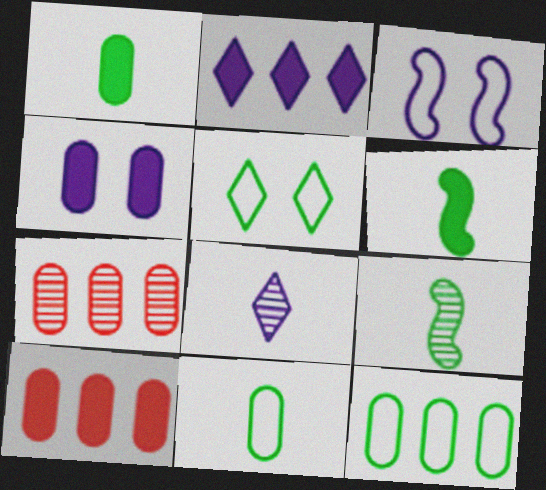[[1, 4, 10], 
[4, 7, 11]]